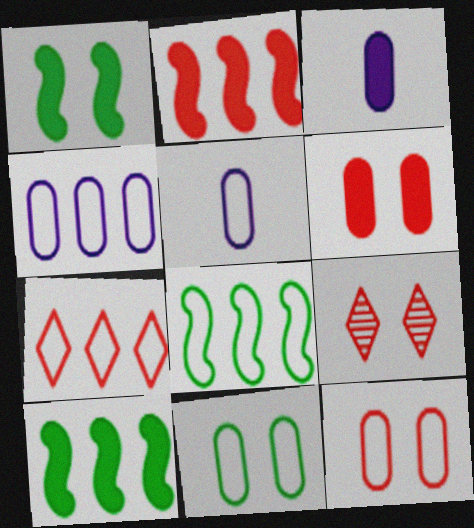[[3, 8, 9], 
[4, 7, 8], 
[5, 9, 10]]